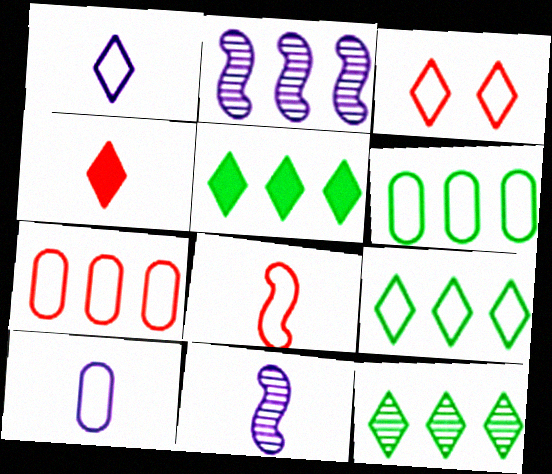[[1, 3, 9], 
[2, 5, 7], 
[3, 7, 8], 
[5, 9, 12]]